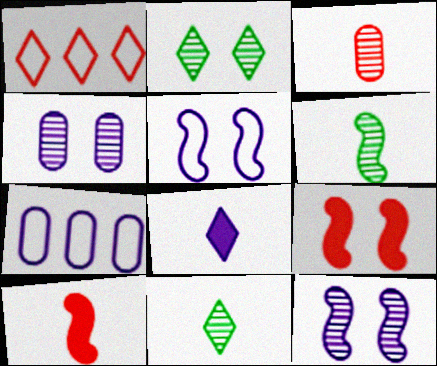[[1, 2, 8], 
[1, 3, 9], 
[2, 7, 10], 
[7, 8, 12], 
[7, 9, 11]]